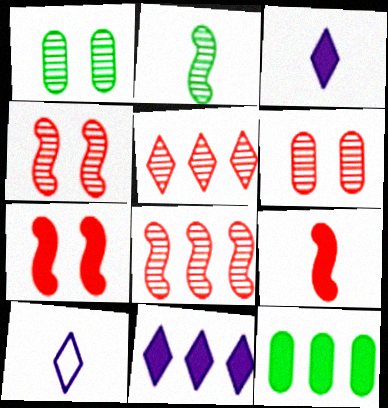[[3, 7, 12], 
[4, 10, 12]]